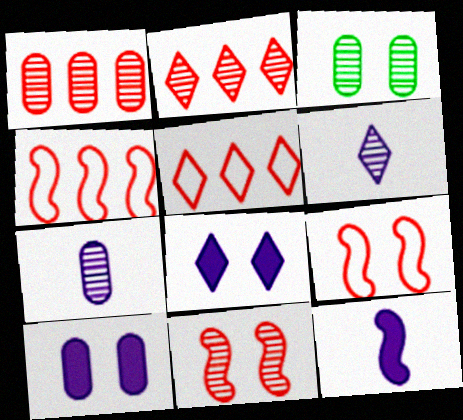[[1, 3, 7], 
[3, 5, 12], 
[3, 8, 9]]